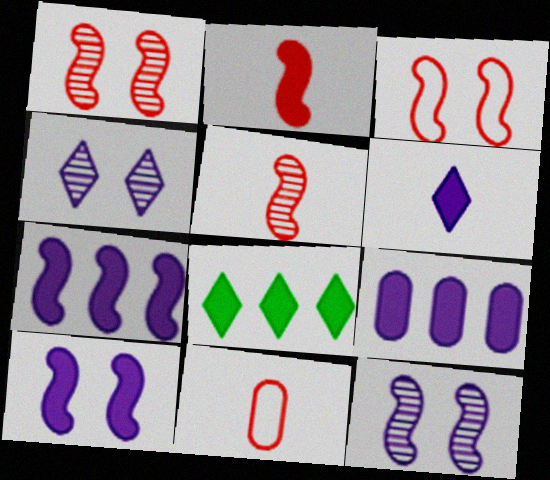[[6, 9, 10], 
[8, 11, 12]]